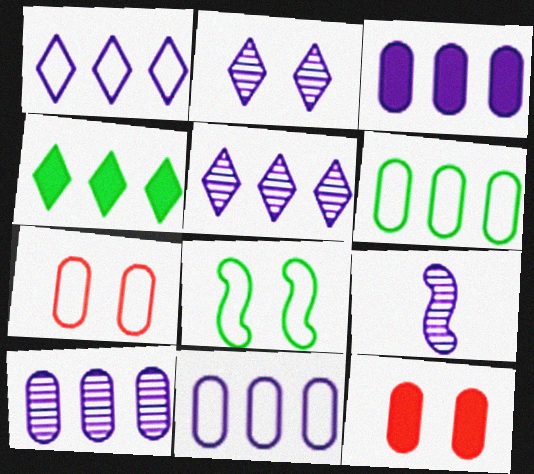[[2, 8, 12], 
[2, 9, 10], 
[3, 10, 11], 
[4, 7, 9]]